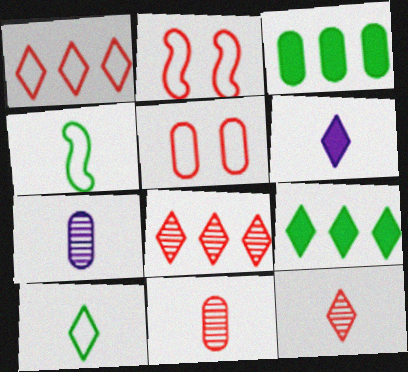[[2, 7, 9], 
[3, 5, 7], 
[4, 6, 11], 
[6, 10, 12]]